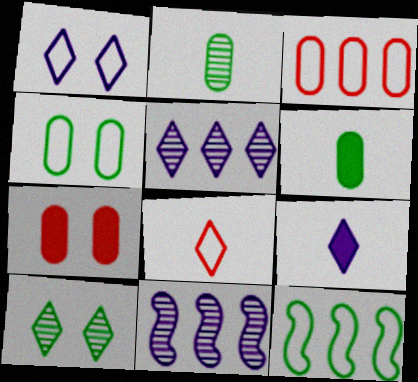[[1, 5, 9], 
[6, 10, 12]]